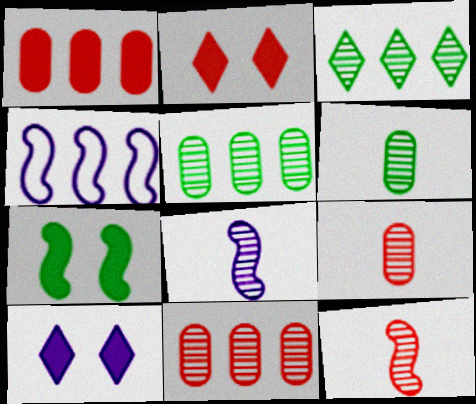[[1, 3, 4], 
[2, 4, 6], 
[4, 7, 12]]